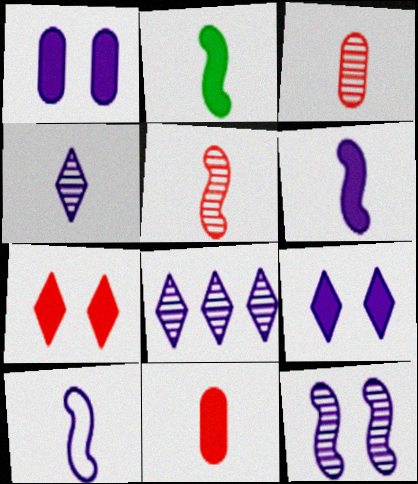[[1, 8, 10], 
[2, 5, 10]]